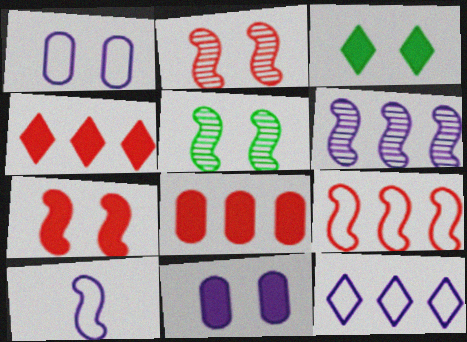[[1, 2, 3], 
[1, 10, 12], 
[3, 7, 11]]